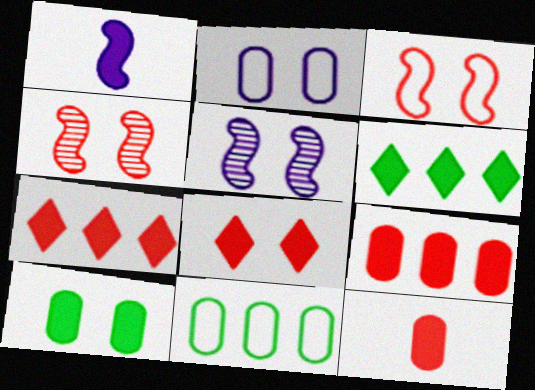[[1, 7, 10]]